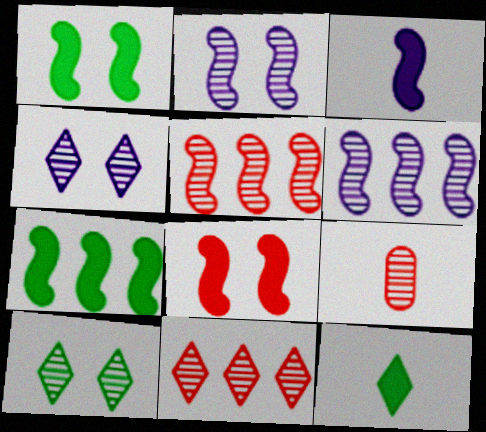[[3, 7, 8], 
[6, 9, 10]]